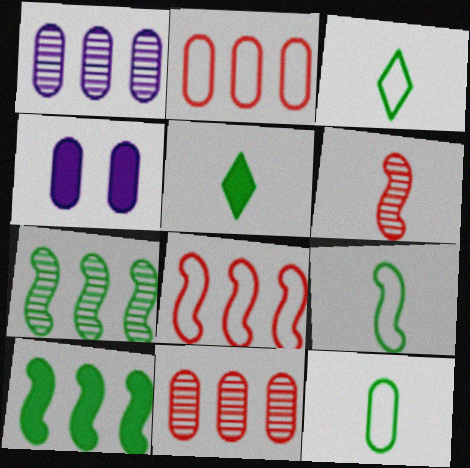[[3, 9, 12], 
[4, 11, 12]]